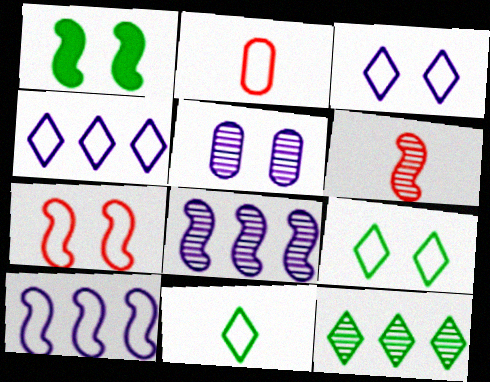[[1, 6, 10], 
[2, 9, 10], 
[5, 6, 12]]